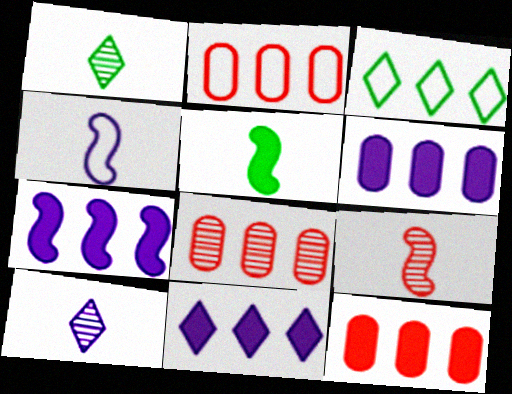[[2, 8, 12], 
[3, 7, 8], 
[4, 5, 9], 
[6, 7, 11]]